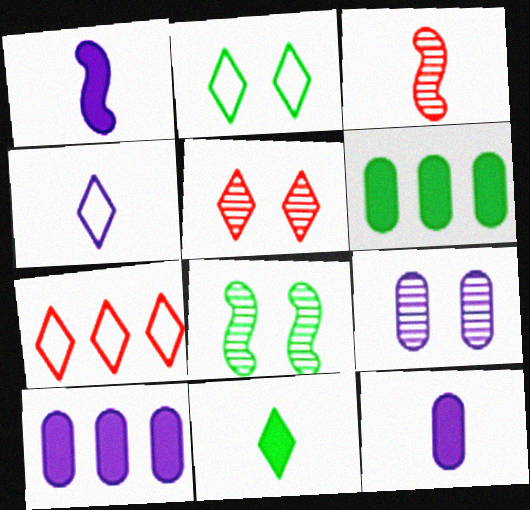[[2, 3, 10], 
[2, 4, 7], 
[5, 8, 9], 
[7, 8, 12]]